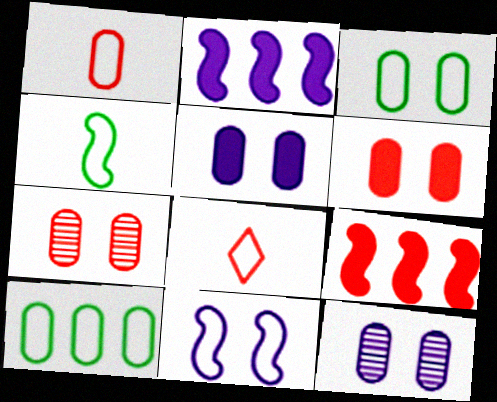[[3, 5, 7], 
[3, 6, 12], 
[7, 8, 9], 
[8, 10, 11]]